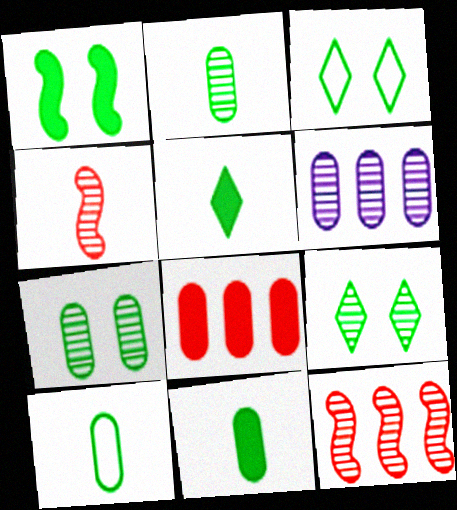[[1, 3, 7], 
[2, 10, 11], 
[4, 6, 9]]